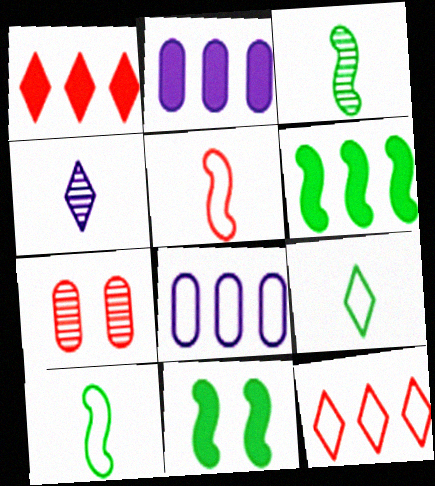[[1, 2, 6], 
[1, 5, 7]]